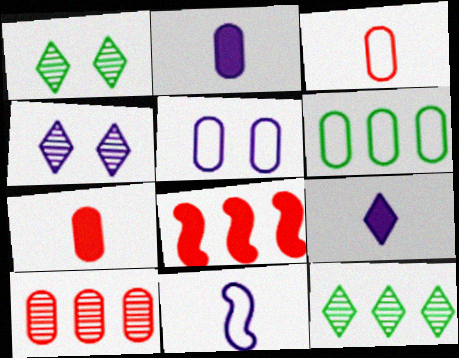[[3, 5, 6]]